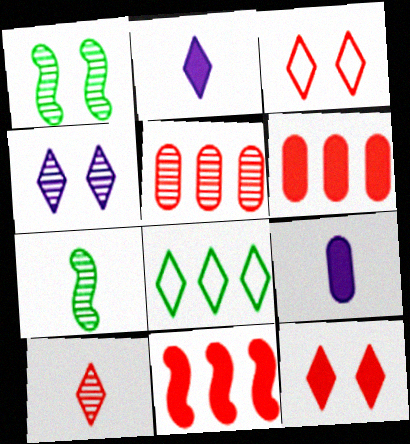[[4, 5, 7]]